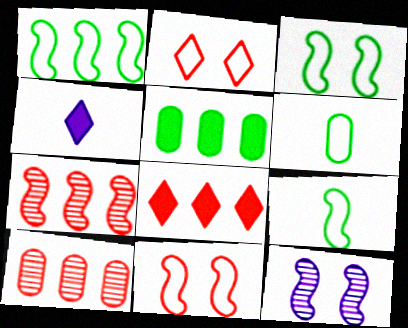[[1, 3, 9], 
[3, 4, 10], 
[6, 8, 12]]